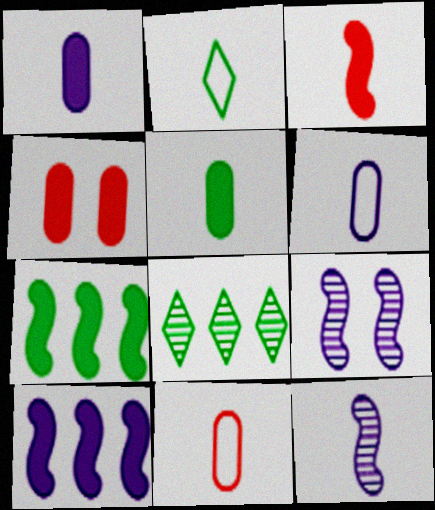[]